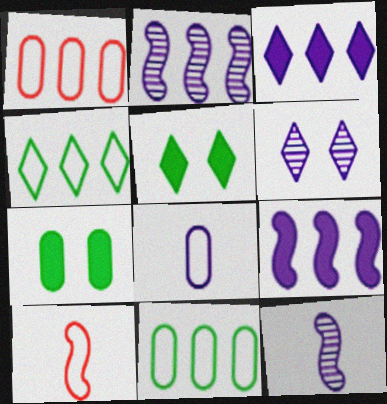[[1, 5, 12], 
[6, 8, 9]]